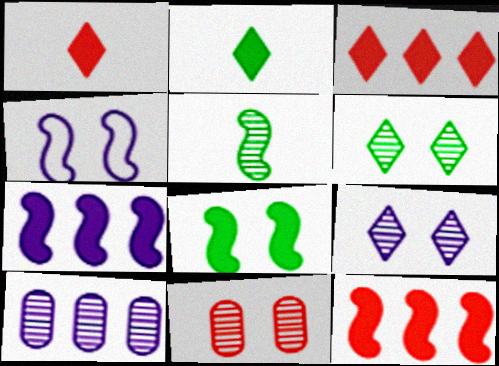[[4, 5, 12]]